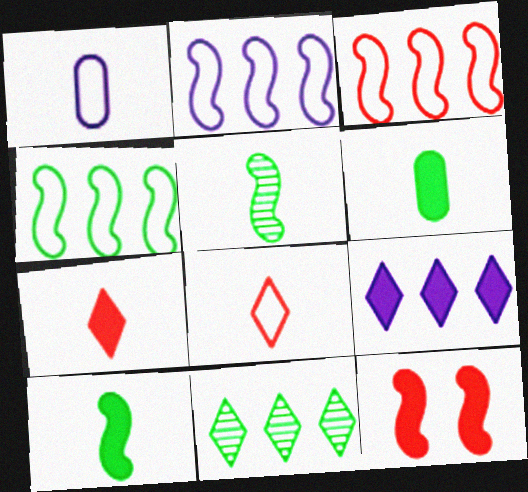[[1, 5, 7], 
[1, 11, 12], 
[2, 3, 4], 
[2, 5, 12], 
[6, 9, 12]]